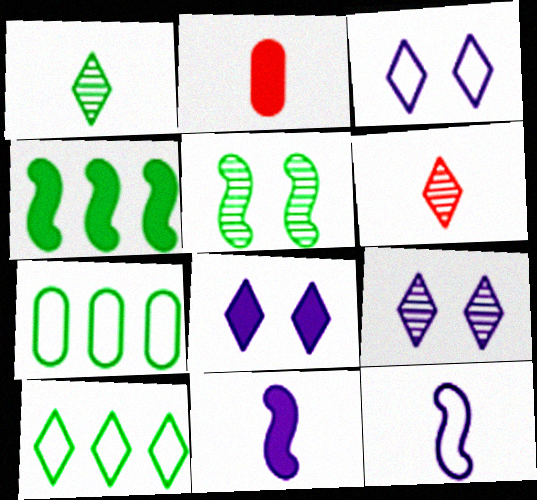[[1, 2, 12], 
[2, 4, 8], 
[3, 8, 9], 
[6, 8, 10]]